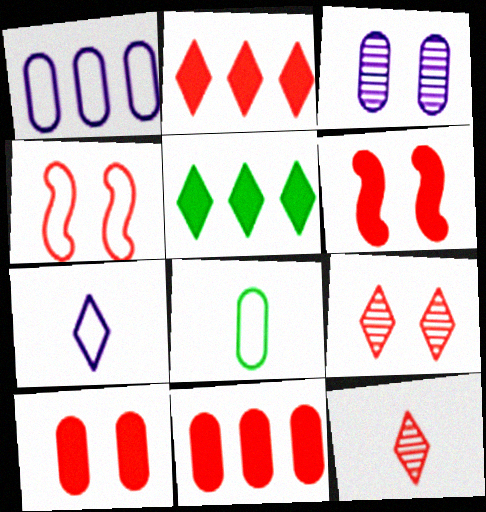[[3, 8, 11], 
[4, 9, 10], 
[4, 11, 12], 
[5, 7, 9]]